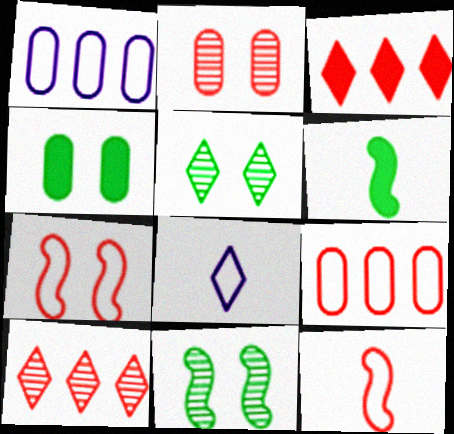[[2, 3, 12], 
[3, 5, 8]]